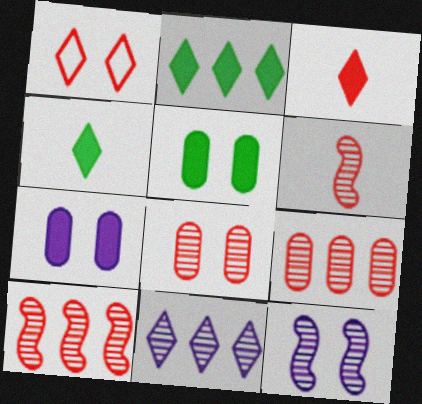[[1, 4, 11], 
[1, 5, 12]]